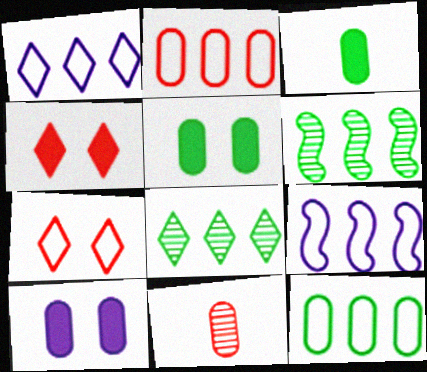[[10, 11, 12]]